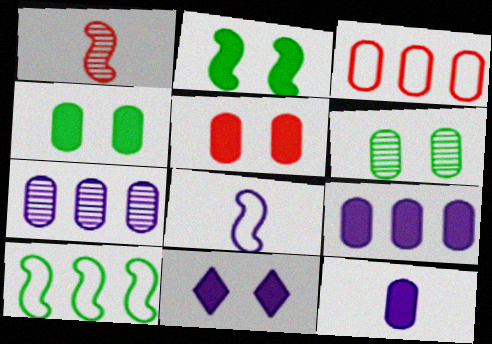[[2, 5, 11], 
[3, 6, 12], 
[7, 8, 11]]